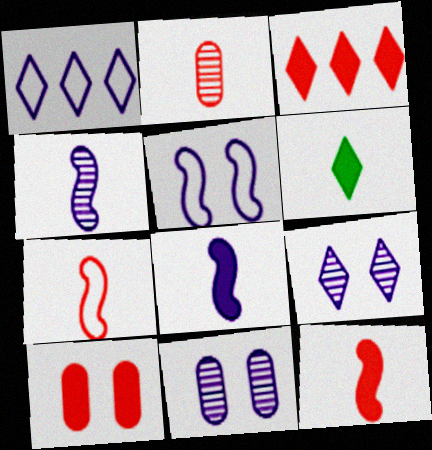[[1, 8, 11], 
[3, 10, 12]]